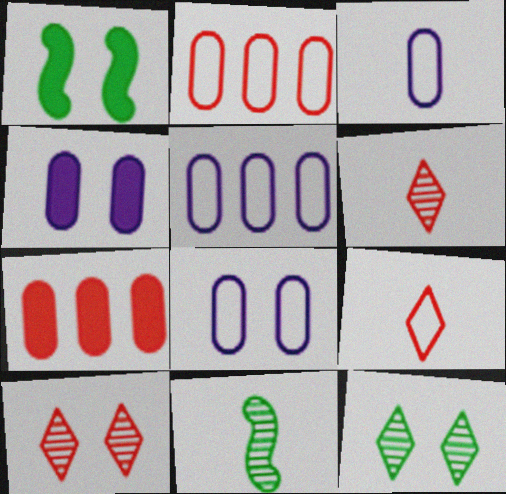[[1, 5, 6], 
[1, 8, 10], 
[3, 5, 8]]